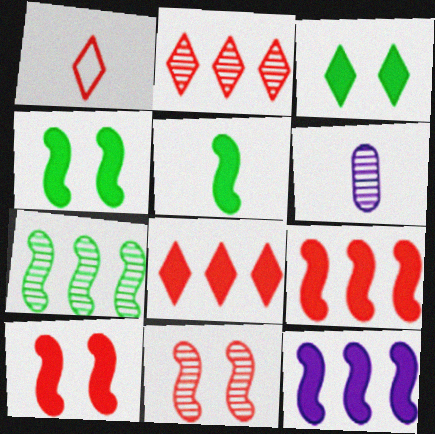[[1, 5, 6], 
[5, 10, 12]]